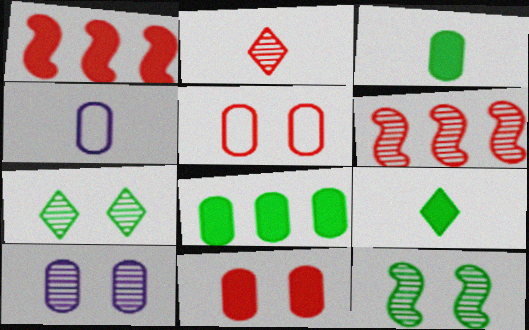[[1, 2, 5], 
[1, 4, 7]]